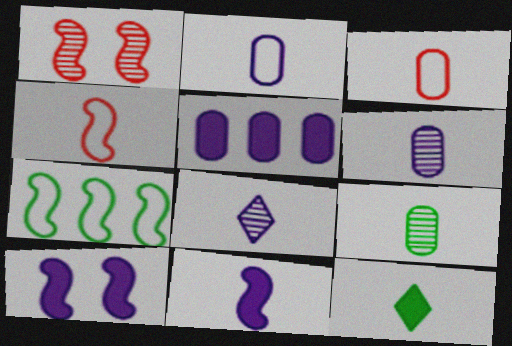[[1, 7, 11], 
[2, 8, 11], 
[4, 6, 12]]